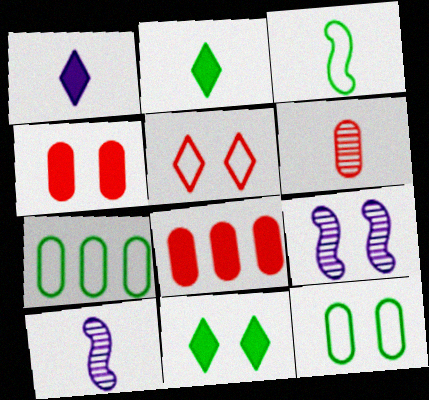[[1, 3, 6]]